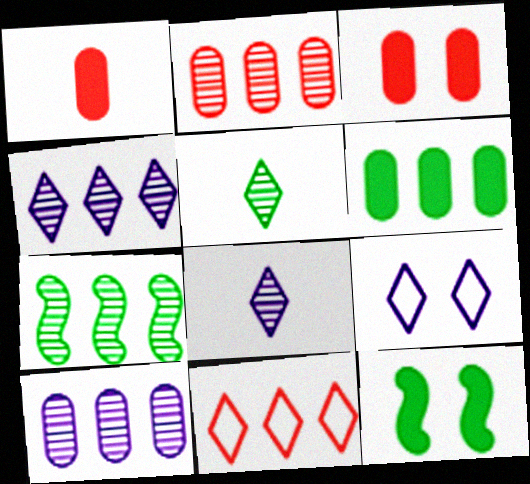[[1, 7, 9], 
[2, 4, 7]]